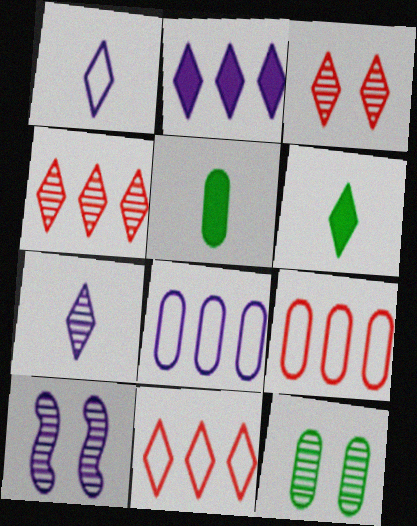[[3, 10, 12], 
[5, 10, 11], 
[6, 9, 10]]